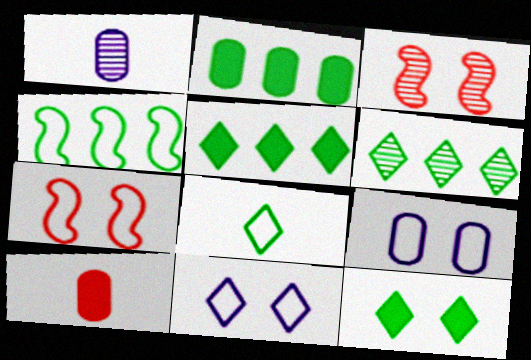[[1, 3, 6], 
[1, 5, 7], 
[2, 4, 6], 
[3, 9, 12], 
[6, 8, 12]]